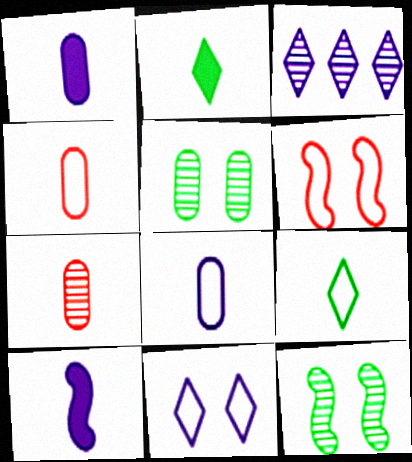[[3, 7, 12], 
[7, 9, 10]]